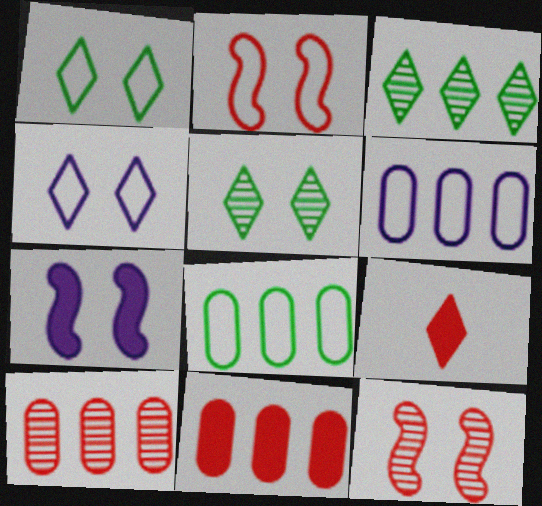[[2, 9, 10], 
[3, 4, 9]]